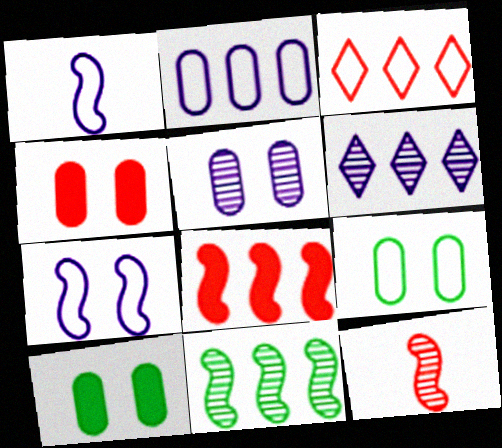[[1, 3, 9], 
[3, 4, 12], 
[4, 5, 9]]